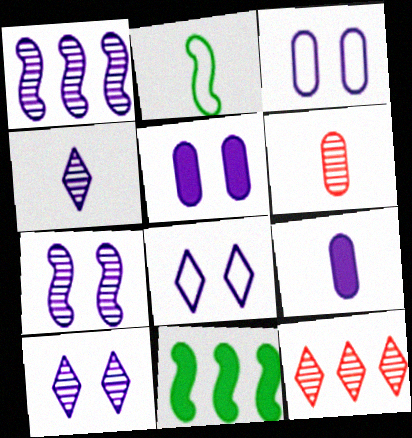[[1, 8, 9], 
[2, 5, 12], 
[5, 7, 8], 
[6, 8, 11]]